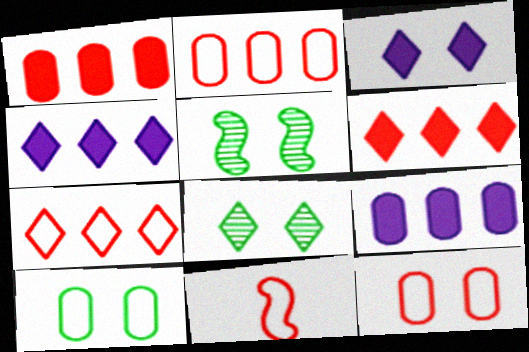[[3, 5, 12], 
[7, 11, 12], 
[8, 9, 11]]